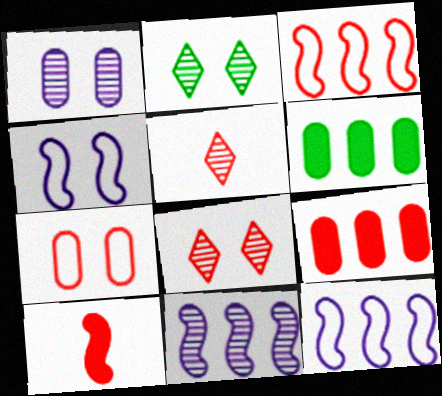[[4, 5, 6]]